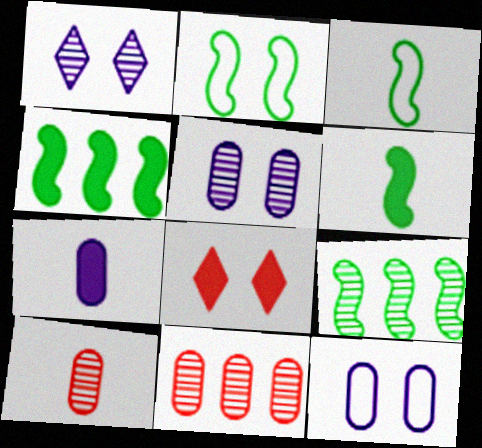[[1, 9, 10], 
[2, 5, 8], 
[2, 6, 9], 
[4, 7, 8]]